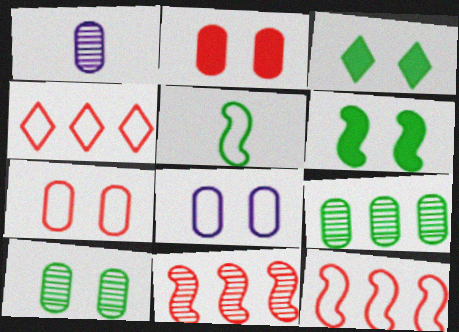[[1, 3, 12], 
[1, 4, 6], 
[2, 8, 10], 
[3, 5, 9], 
[4, 5, 8]]